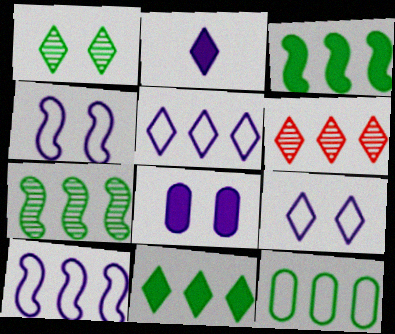[[5, 6, 11], 
[7, 11, 12]]